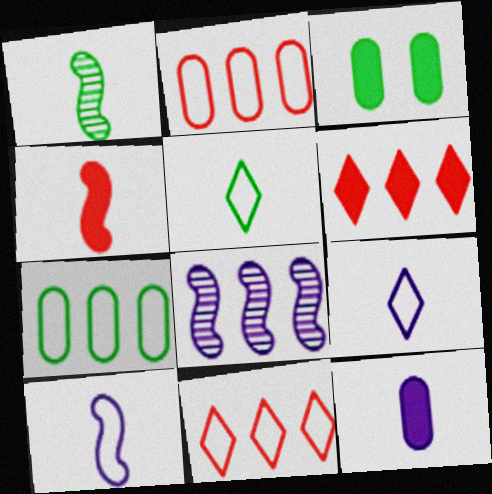[[1, 4, 10], 
[6, 7, 8]]